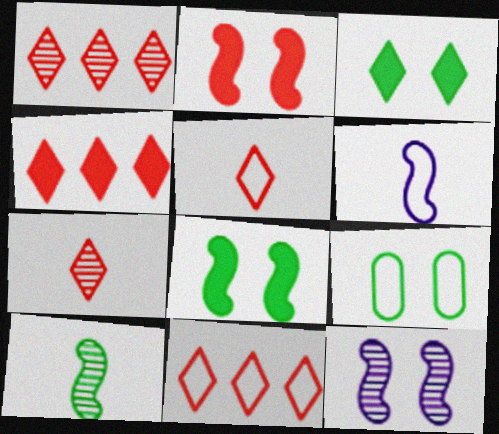[[1, 4, 11], 
[6, 9, 11]]